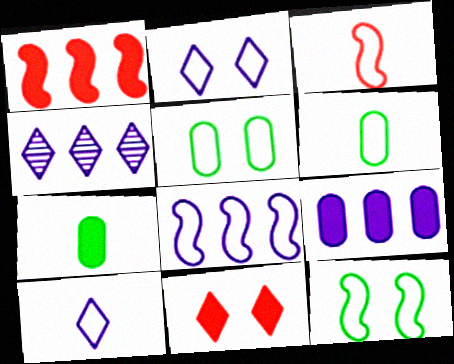[[3, 6, 10], 
[3, 8, 12], 
[4, 8, 9]]